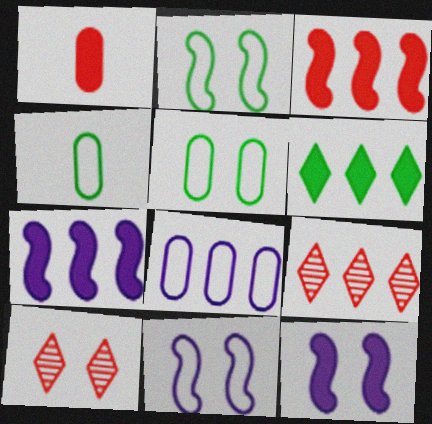[[1, 6, 12], 
[4, 7, 10], 
[4, 9, 12], 
[5, 10, 12]]